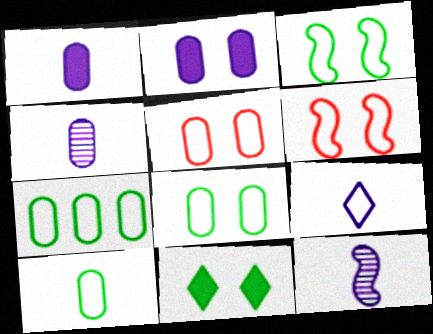[[1, 9, 12], 
[6, 7, 9], 
[7, 8, 10]]